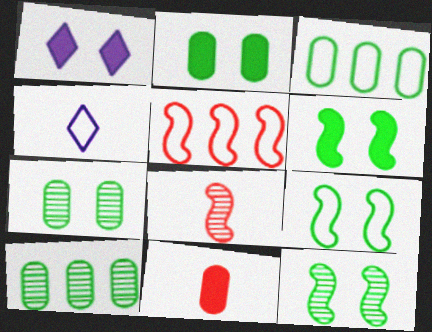[[1, 3, 8], 
[6, 9, 12]]